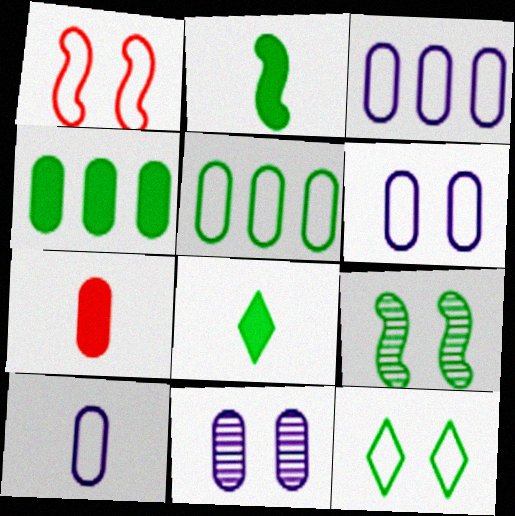[[1, 6, 12], 
[3, 6, 10], 
[5, 7, 11], 
[5, 8, 9]]